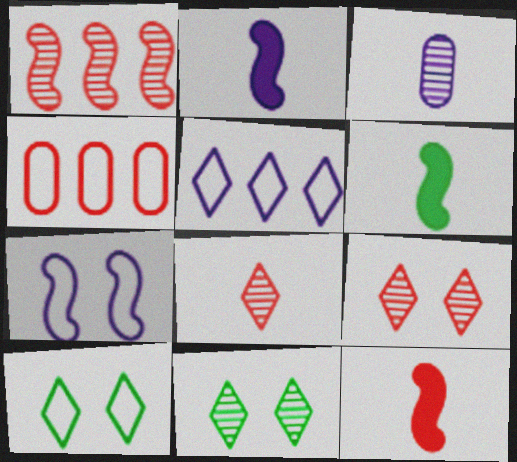[[1, 3, 11], 
[1, 6, 7], 
[2, 4, 11], 
[2, 6, 12], 
[4, 9, 12]]